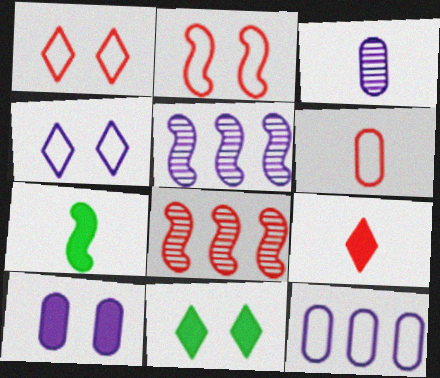[[2, 5, 7], 
[3, 10, 12], 
[5, 6, 11]]